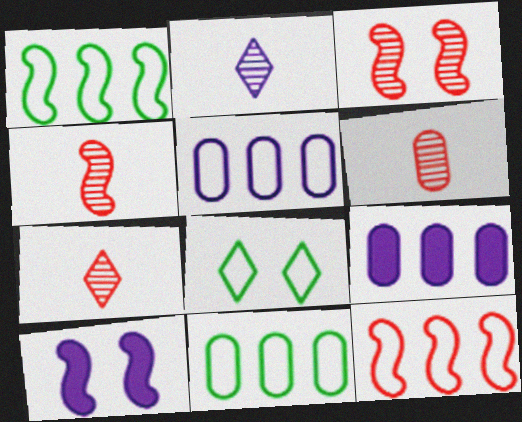[[1, 4, 10], 
[2, 5, 10], 
[4, 6, 7], 
[4, 8, 9], 
[7, 10, 11]]